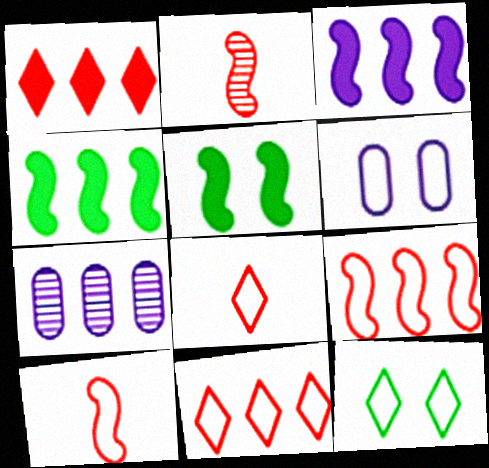[[4, 7, 11], 
[5, 7, 8]]